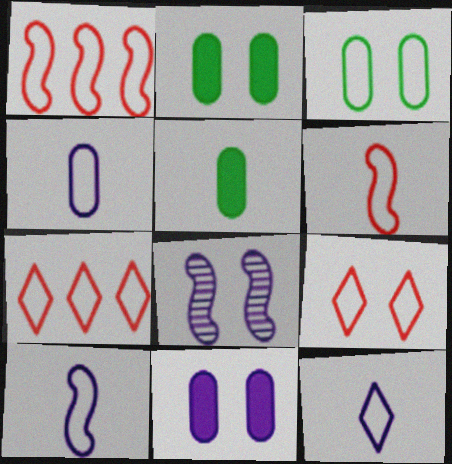[[1, 3, 12], 
[2, 8, 9], 
[3, 7, 10], 
[4, 10, 12], 
[5, 7, 8]]